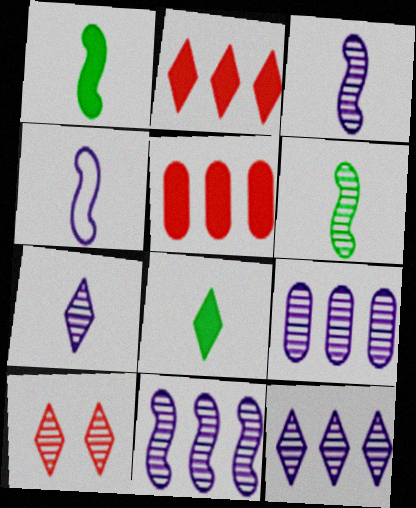[[6, 9, 10], 
[9, 11, 12]]